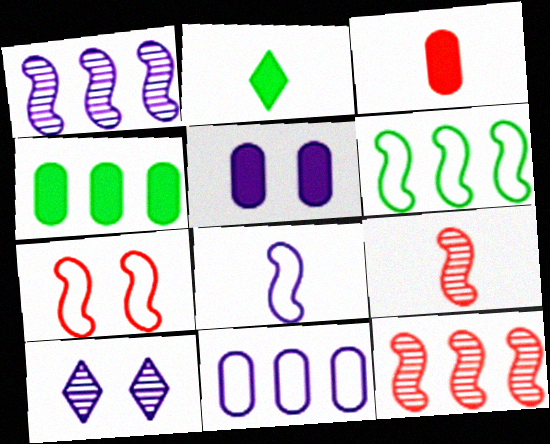[[3, 4, 5], 
[3, 6, 10], 
[6, 7, 8]]